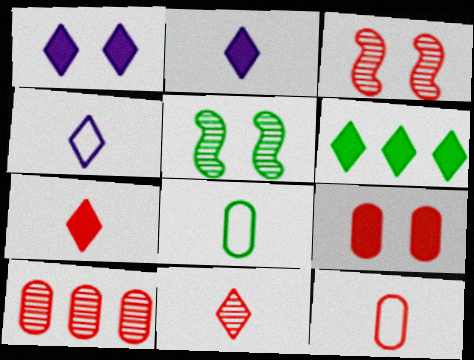[[1, 6, 7], 
[3, 10, 11], 
[5, 6, 8], 
[9, 10, 12]]